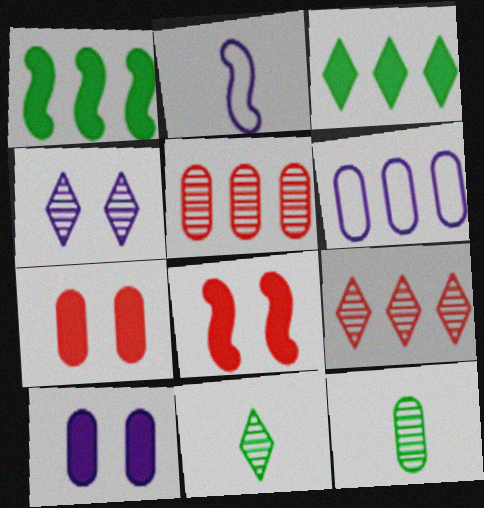[[1, 6, 9], 
[4, 9, 11], 
[6, 7, 12], 
[6, 8, 11]]